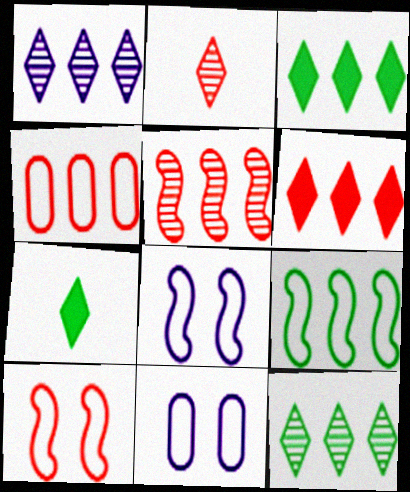[[4, 5, 6], 
[5, 7, 11]]